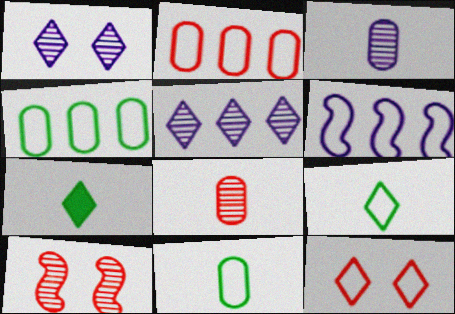[[5, 7, 12], 
[6, 11, 12]]